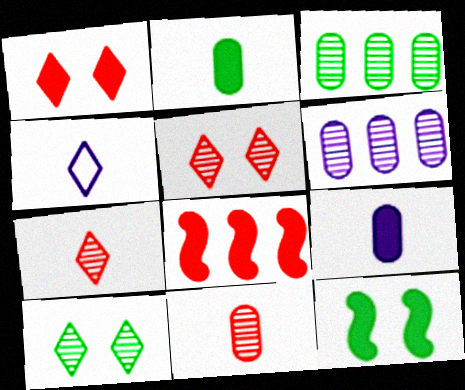[]